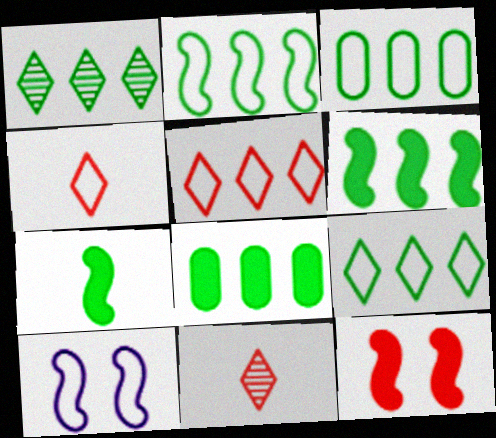[[1, 2, 8], 
[1, 3, 6], 
[2, 3, 9], 
[3, 4, 10], 
[8, 10, 11]]